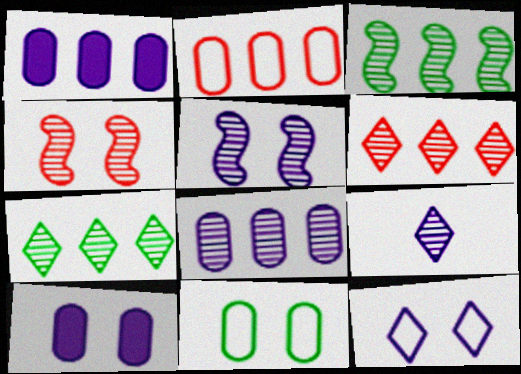[[3, 6, 8], 
[5, 8, 9], 
[5, 10, 12]]